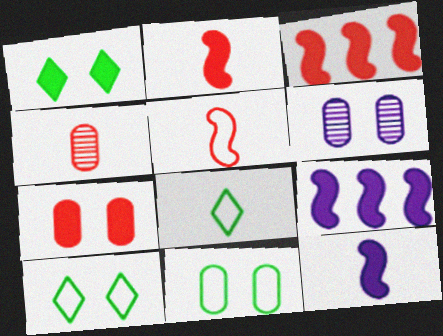[[3, 6, 8], 
[4, 8, 12], 
[4, 9, 10], 
[6, 7, 11]]